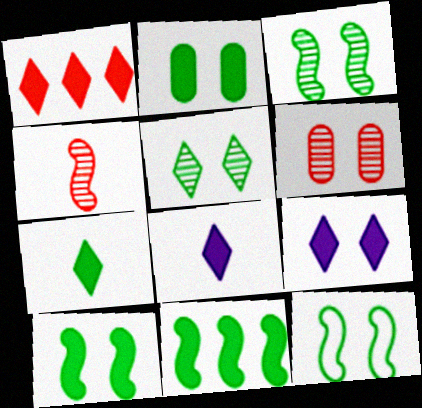[[1, 7, 9], 
[2, 5, 12], 
[2, 7, 11], 
[3, 10, 12], 
[6, 9, 12]]